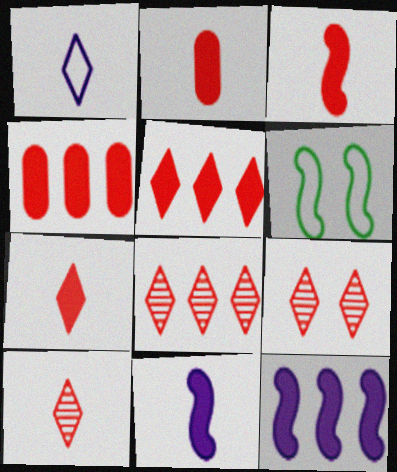[[2, 3, 7], 
[8, 9, 10]]